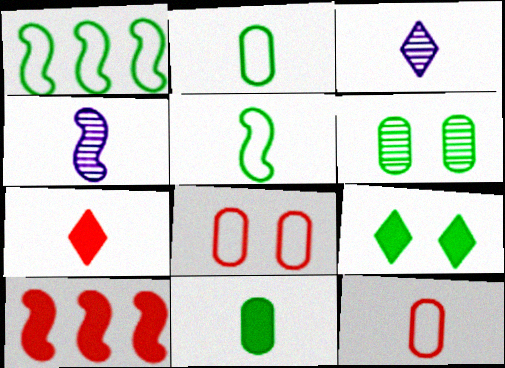[[2, 4, 7]]